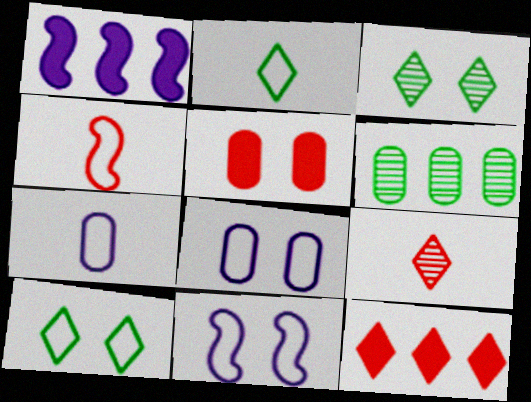[[2, 4, 7], 
[3, 5, 11], 
[5, 6, 7]]